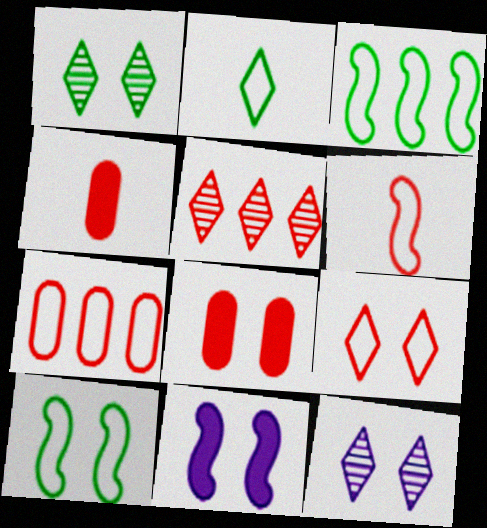[[3, 4, 12], 
[5, 6, 8], 
[6, 7, 9], 
[8, 10, 12]]